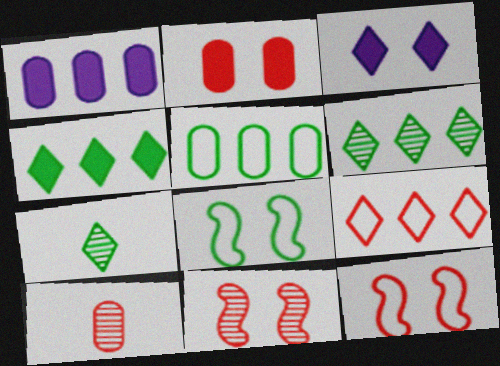[[1, 7, 12], 
[3, 7, 9]]